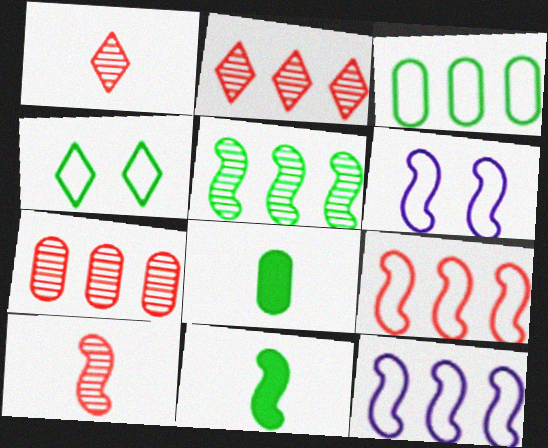[[2, 6, 8], 
[4, 5, 8]]